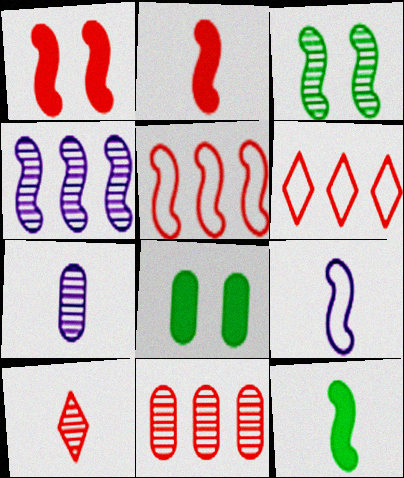[]